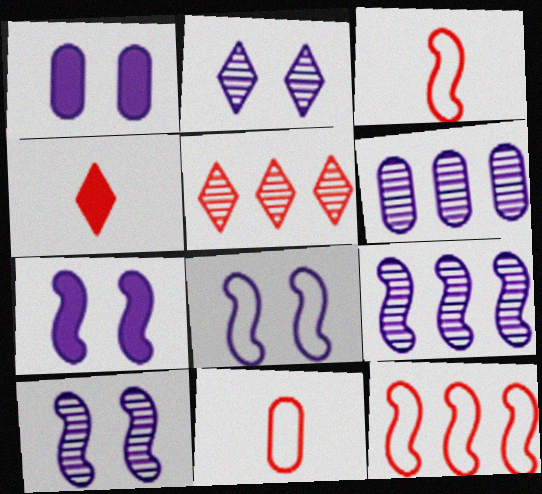[[1, 2, 8], 
[7, 8, 10]]